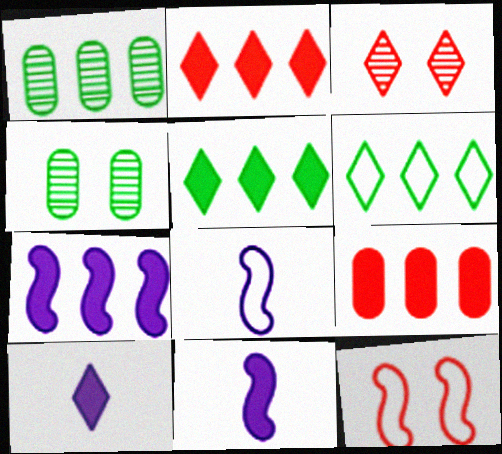[[1, 10, 12], 
[2, 4, 8], 
[3, 6, 10], 
[5, 7, 9]]